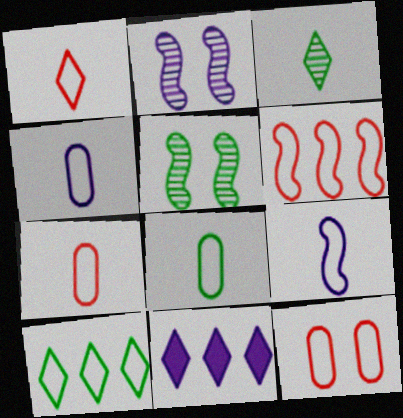[[1, 6, 12], 
[1, 8, 9], 
[2, 4, 11], 
[4, 7, 8], 
[5, 7, 11], 
[9, 10, 12]]